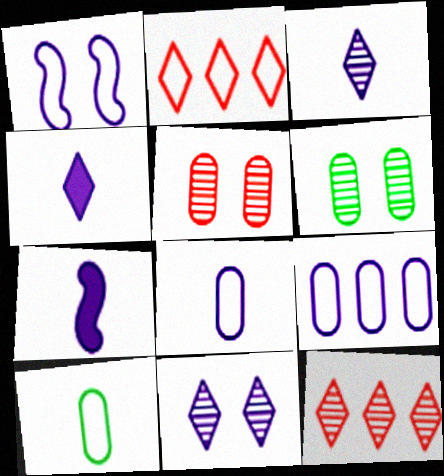[[1, 2, 10], 
[2, 6, 7], 
[3, 7, 8], 
[7, 9, 11]]